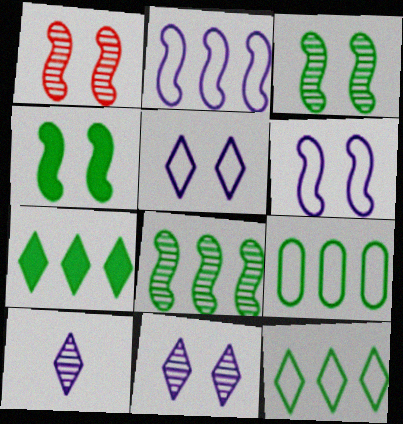[[1, 4, 6], 
[7, 8, 9]]